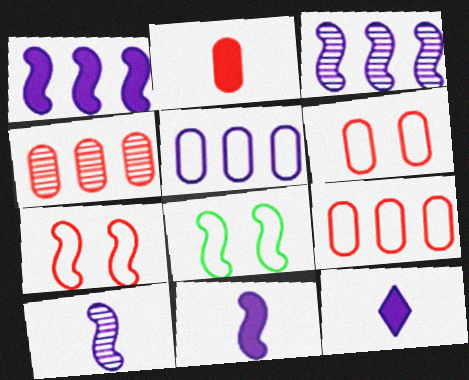[[2, 4, 6], 
[4, 8, 12]]